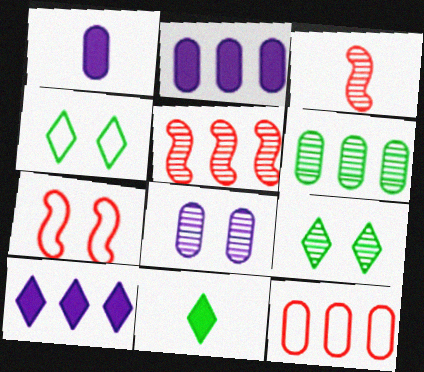[[1, 4, 5], 
[2, 3, 4], 
[2, 6, 12]]